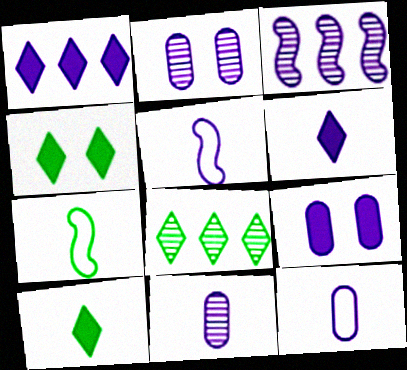[[1, 2, 5], 
[5, 6, 11]]